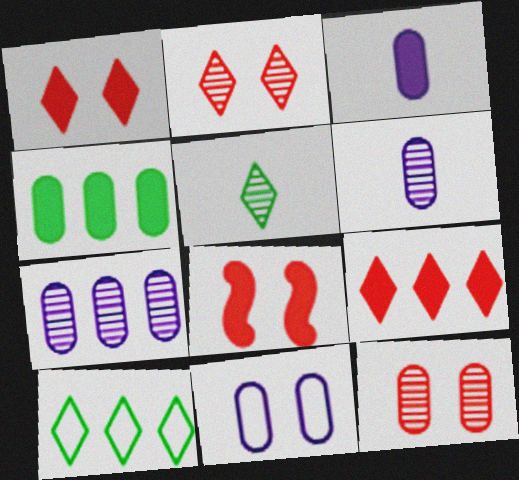[[3, 7, 11], 
[6, 8, 10]]